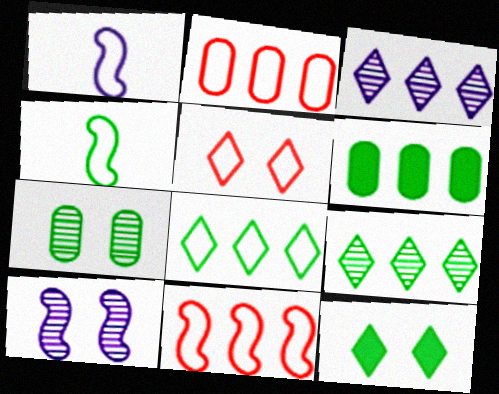[[3, 6, 11]]